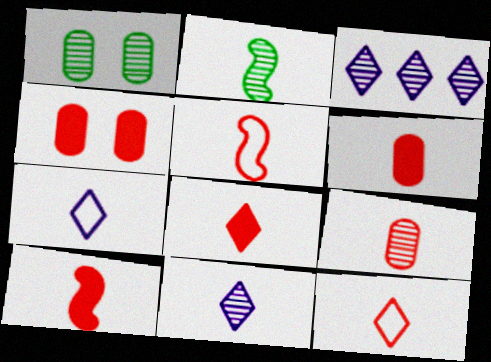[[2, 6, 7], 
[2, 9, 11], 
[5, 8, 9], 
[6, 8, 10], 
[9, 10, 12]]